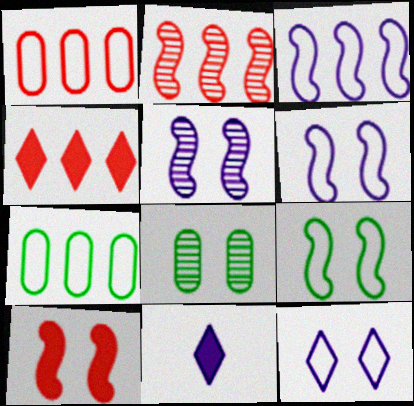[[1, 2, 4], 
[5, 9, 10], 
[8, 10, 12]]